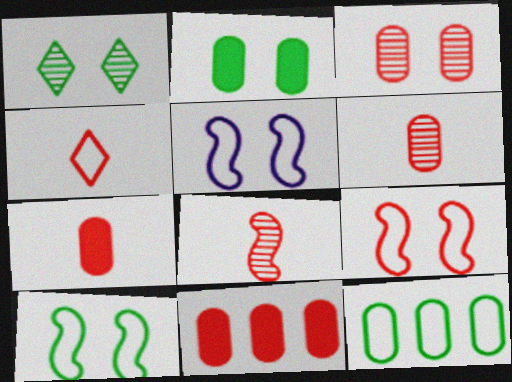[[1, 2, 10], 
[4, 5, 12], 
[4, 7, 8], 
[5, 9, 10]]